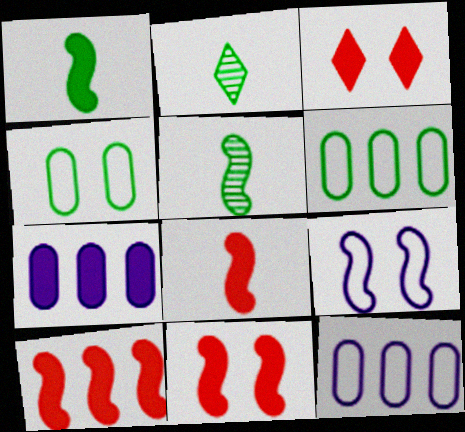[[1, 3, 7], 
[2, 11, 12], 
[3, 5, 12], 
[5, 9, 10], 
[8, 10, 11]]